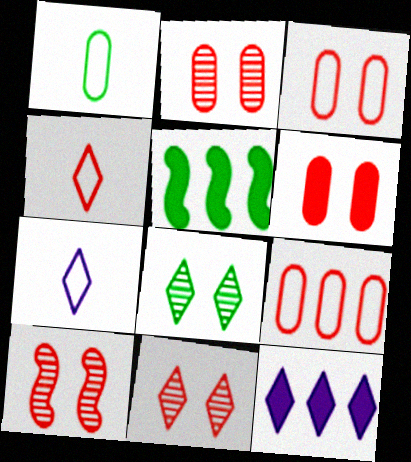[[1, 5, 8], 
[1, 10, 12], 
[2, 3, 6], 
[2, 5, 7], 
[2, 10, 11], 
[4, 8, 12]]